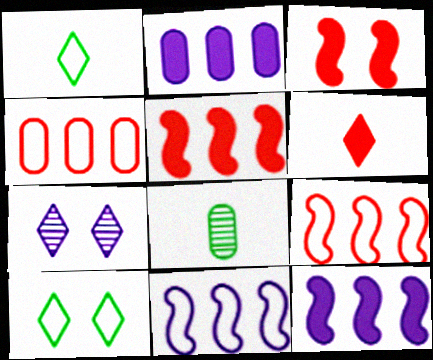[]